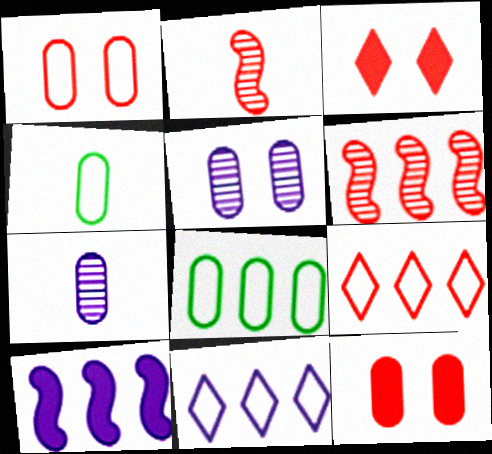[[2, 9, 12], 
[7, 8, 12]]